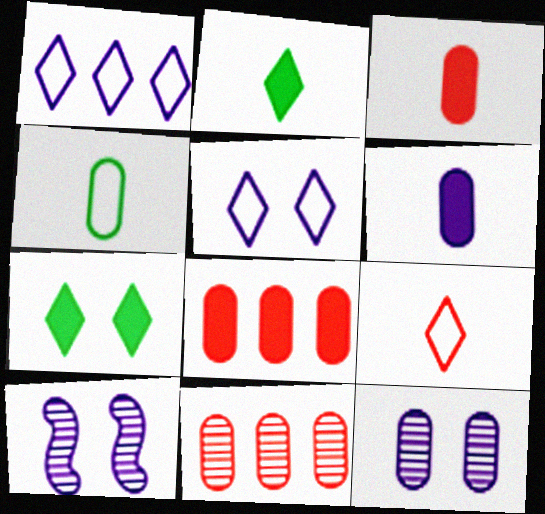[[1, 6, 10], 
[4, 8, 12]]